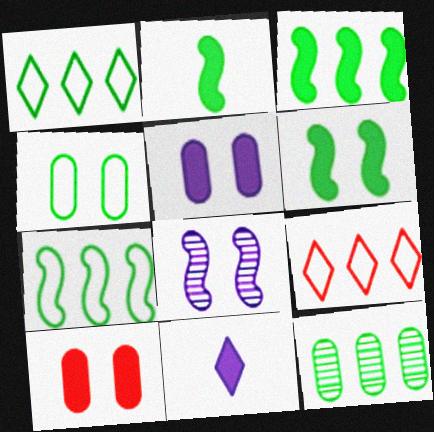[[1, 3, 12], 
[2, 3, 6], 
[3, 10, 11]]